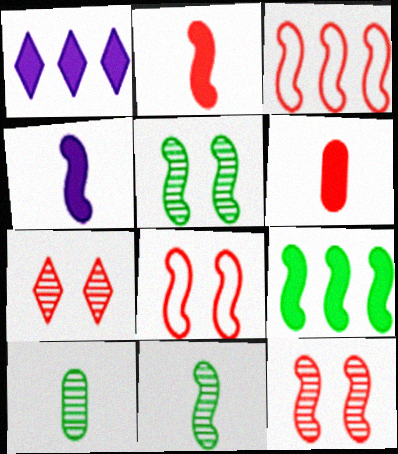[[1, 8, 10], 
[2, 3, 12], 
[3, 4, 5], 
[3, 6, 7]]